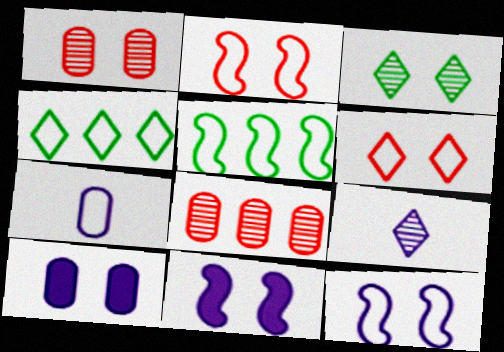[[2, 3, 10], 
[2, 4, 7], 
[5, 6, 7]]